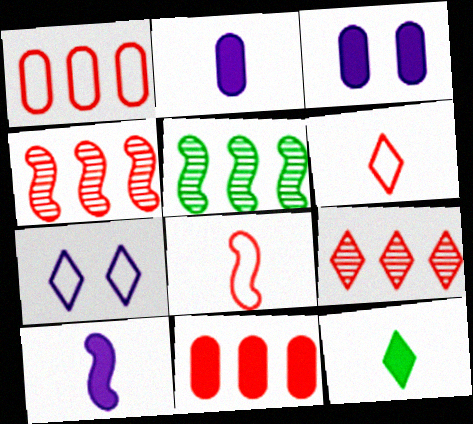[[3, 5, 6], 
[7, 9, 12]]